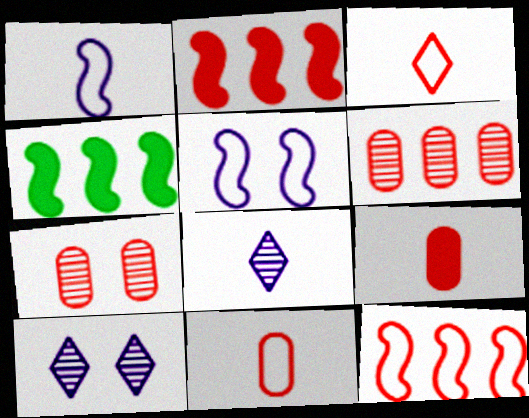[[2, 3, 7], 
[4, 10, 11]]